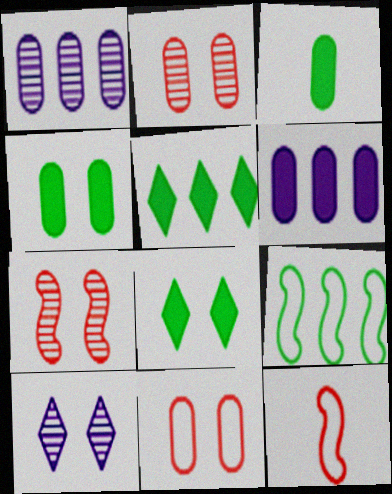[[1, 3, 11], 
[1, 8, 12]]